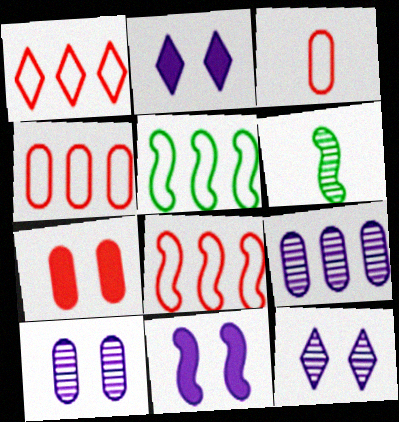[[1, 4, 8], 
[2, 4, 6], 
[6, 8, 11]]